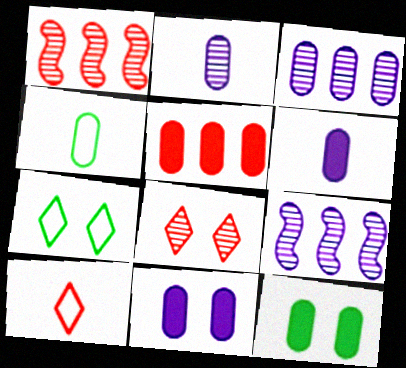[[1, 6, 7], 
[5, 6, 12], 
[9, 10, 12]]